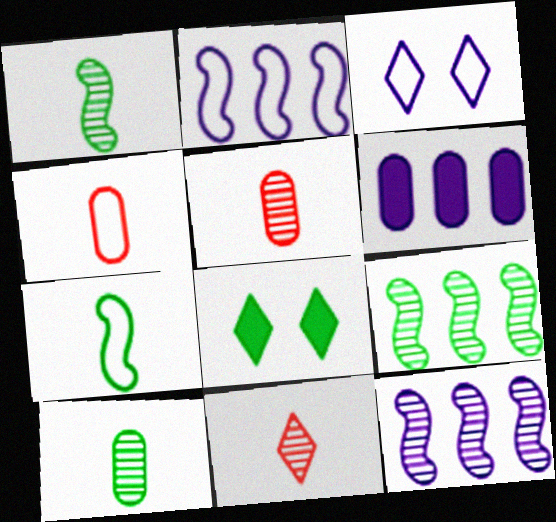[[2, 5, 8], 
[4, 8, 12]]